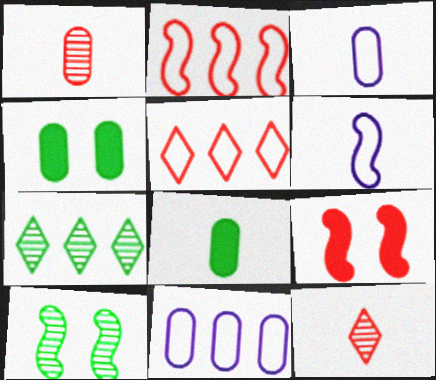[[1, 3, 8], 
[1, 4, 11], 
[1, 5, 9], 
[3, 7, 9], 
[6, 8, 12]]